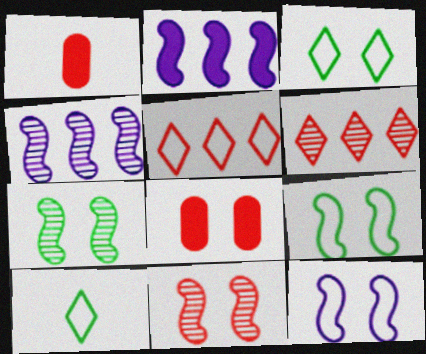[[1, 3, 4], 
[1, 5, 11], 
[4, 8, 10]]